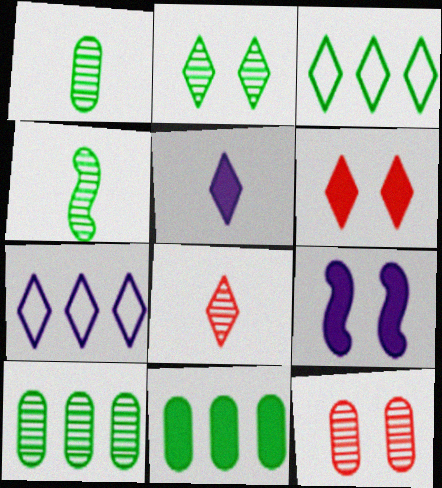[[2, 4, 10]]